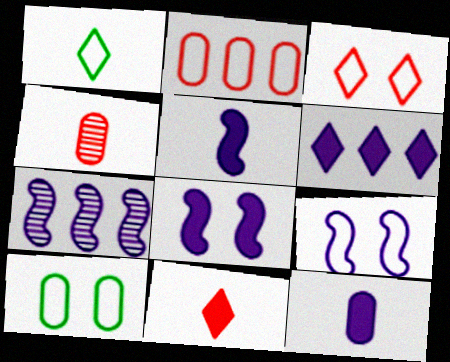[[1, 2, 9], 
[1, 4, 5], 
[3, 9, 10], 
[5, 7, 9], 
[6, 8, 12], 
[7, 10, 11]]